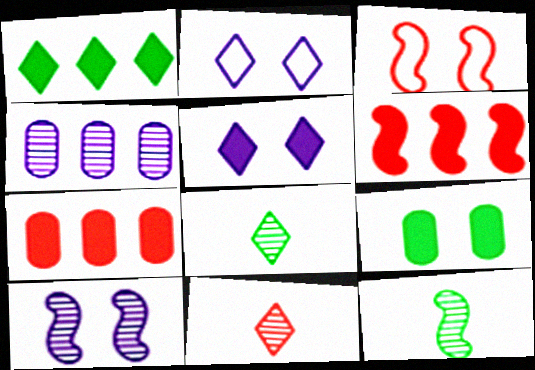[[1, 2, 11], 
[2, 7, 12], 
[3, 7, 11]]